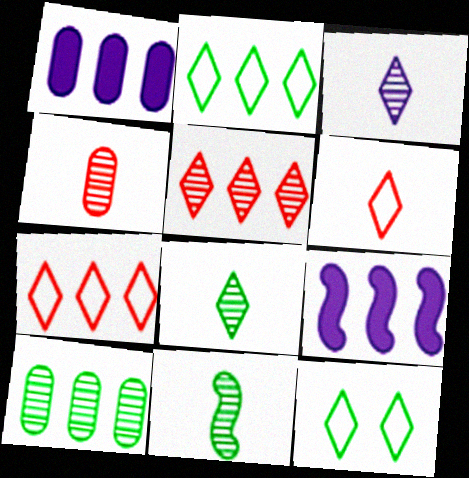[[3, 4, 11], 
[4, 9, 12], 
[7, 9, 10]]